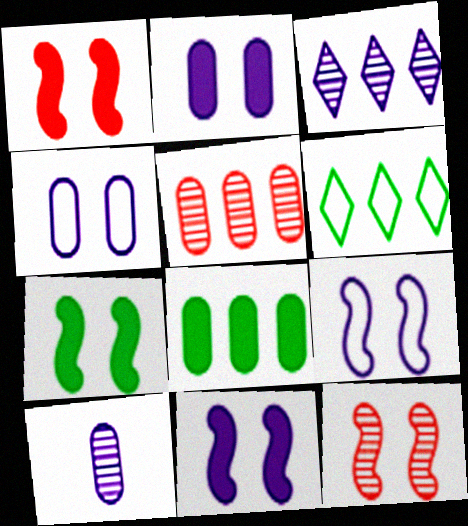[[1, 6, 10], 
[1, 7, 11], 
[7, 9, 12]]